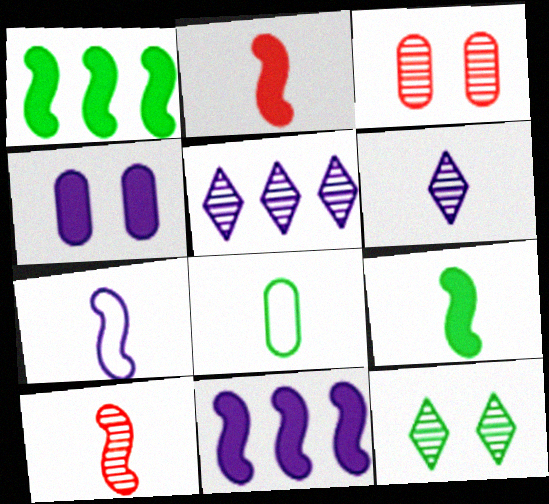[[1, 8, 12], 
[2, 6, 8], 
[4, 5, 7], 
[7, 9, 10]]